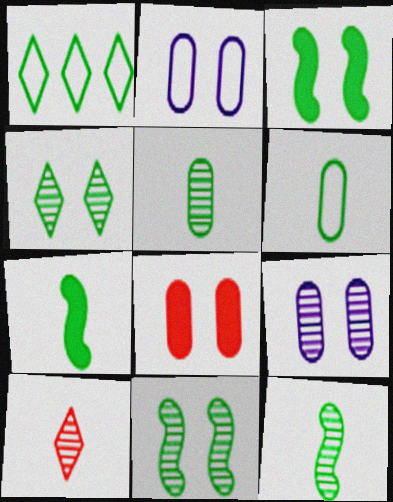[[1, 3, 5]]